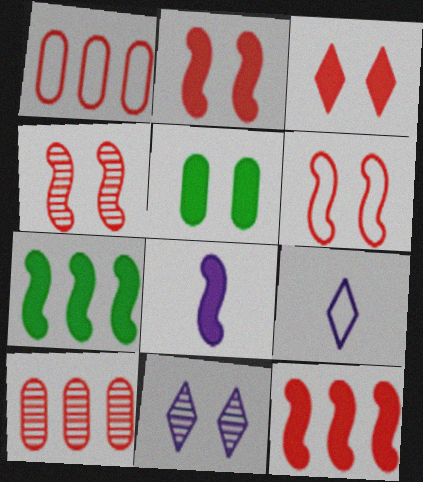[[2, 4, 6], 
[2, 7, 8], 
[5, 6, 11]]